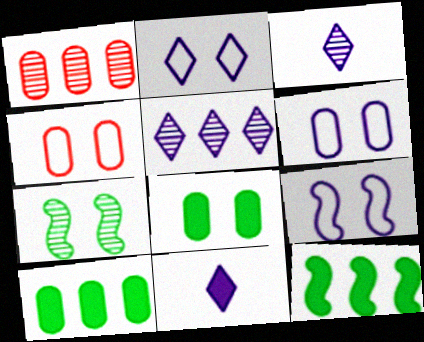[[1, 3, 7], 
[2, 5, 11], 
[2, 6, 9], 
[3, 4, 12]]